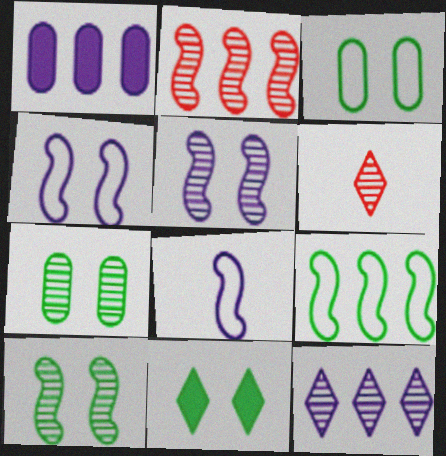[[3, 10, 11]]